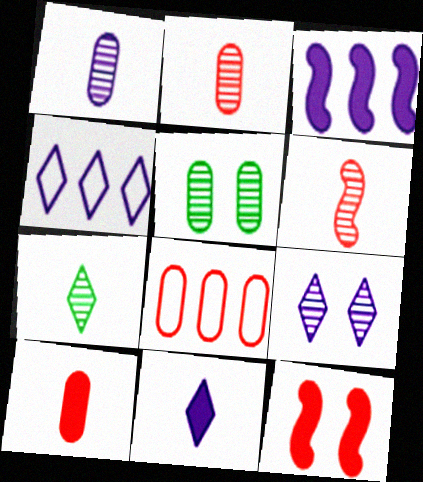[[1, 6, 7], 
[4, 9, 11]]